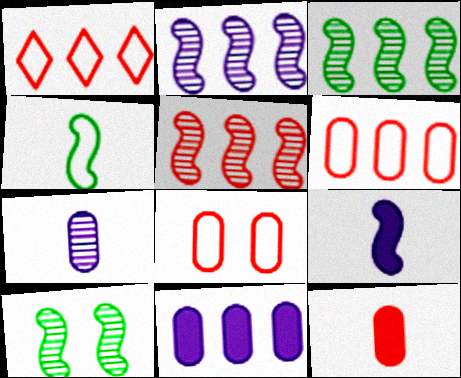[[1, 3, 11], 
[2, 3, 5]]